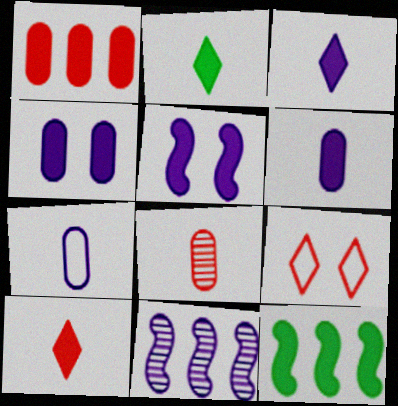[[1, 2, 5], 
[2, 3, 10], 
[4, 10, 12]]